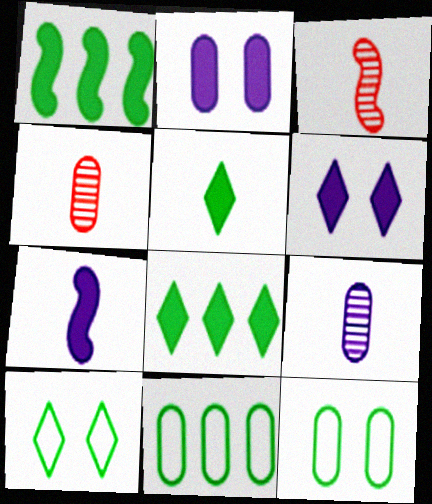[[2, 4, 11], 
[3, 6, 11]]